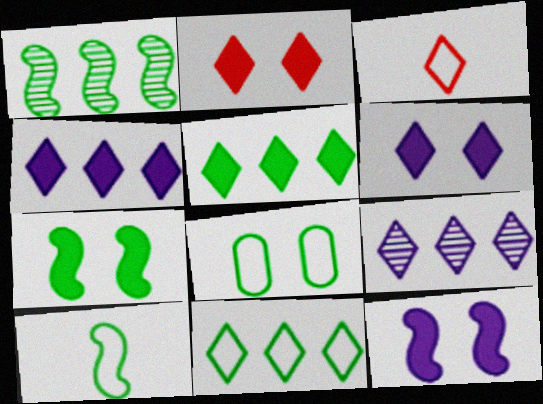[[1, 7, 10], 
[8, 10, 11]]